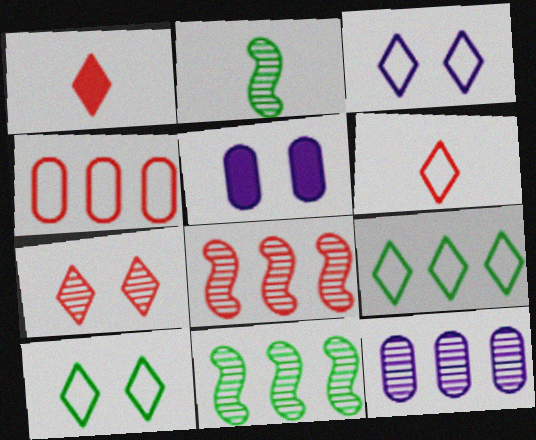[[2, 7, 12], 
[3, 6, 9], 
[5, 6, 11]]